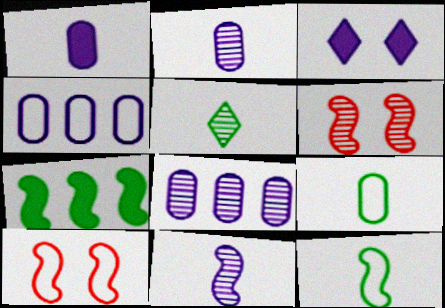[[3, 4, 11], 
[5, 6, 8], 
[7, 10, 11]]